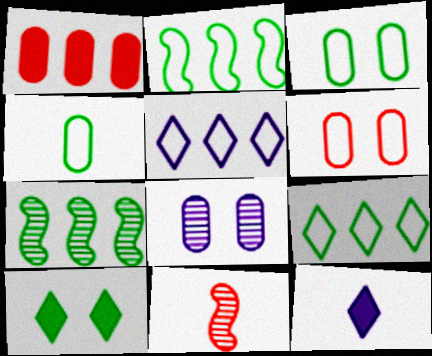[[1, 4, 8], 
[1, 5, 7], 
[4, 7, 10], 
[4, 11, 12], 
[6, 7, 12]]